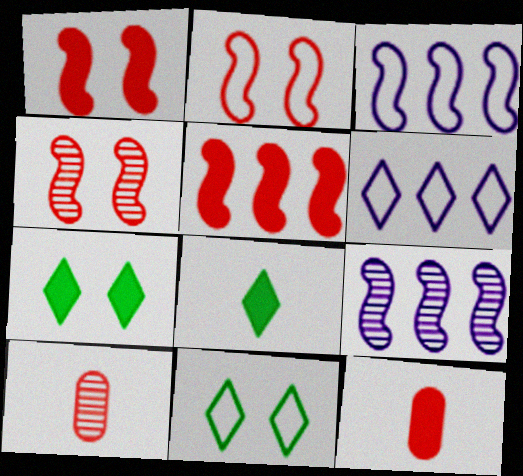[[1, 2, 4], 
[3, 7, 10], 
[9, 11, 12]]